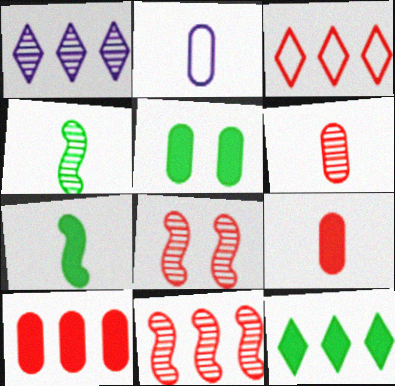[[1, 3, 12], 
[2, 8, 12], 
[3, 8, 9], 
[3, 10, 11], 
[5, 7, 12]]